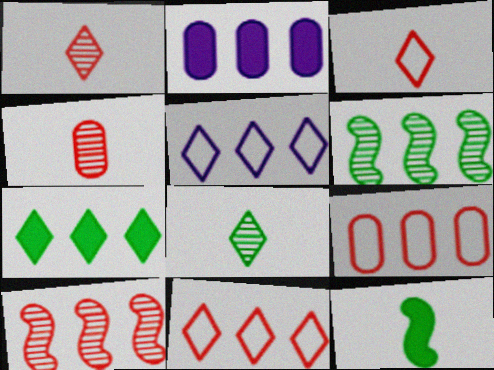[[2, 6, 11]]